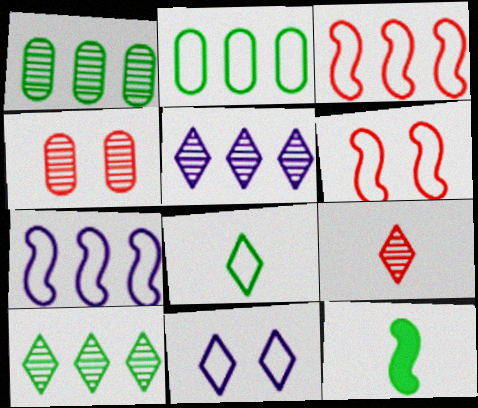[]